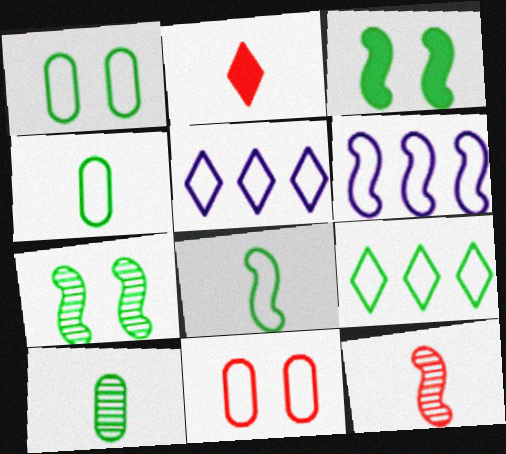[[1, 8, 9], 
[3, 6, 12], 
[3, 9, 10], 
[5, 8, 11]]